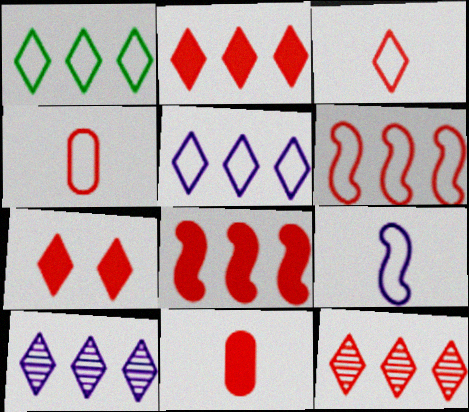[[1, 2, 10], 
[3, 7, 12], 
[7, 8, 11]]